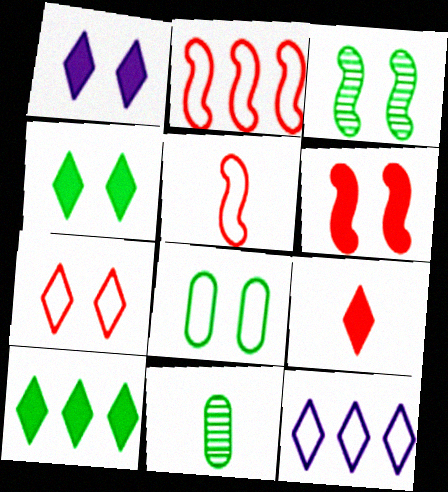[[1, 2, 11], 
[1, 9, 10], 
[3, 4, 8], 
[5, 8, 12], 
[6, 11, 12]]